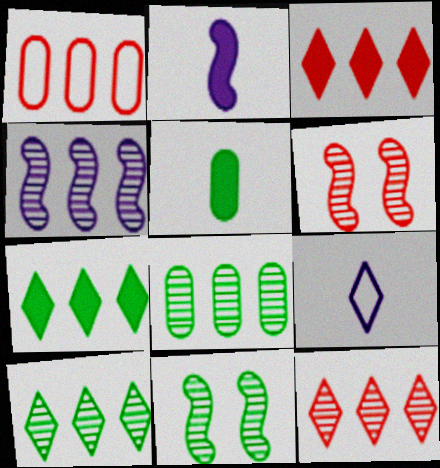[[1, 4, 7], 
[4, 8, 12]]